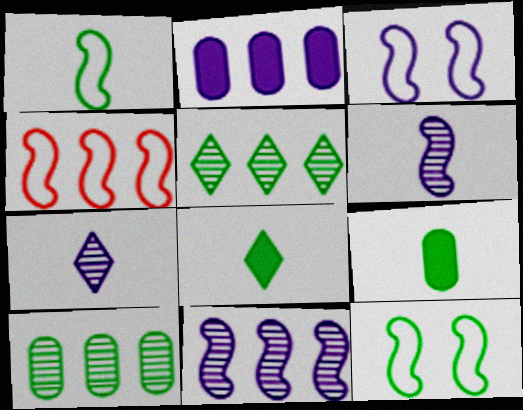[[1, 3, 4], 
[2, 3, 7], 
[2, 4, 5], 
[5, 9, 12], 
[8, 10, 12]]